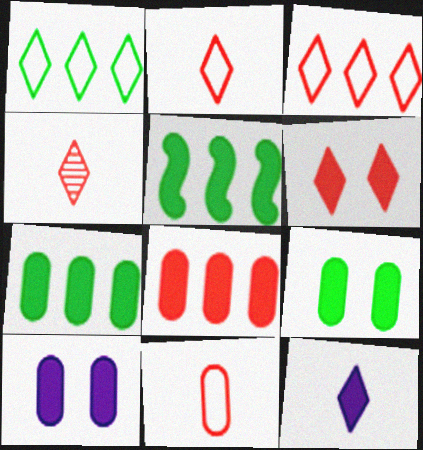[[3, 4, 6]]